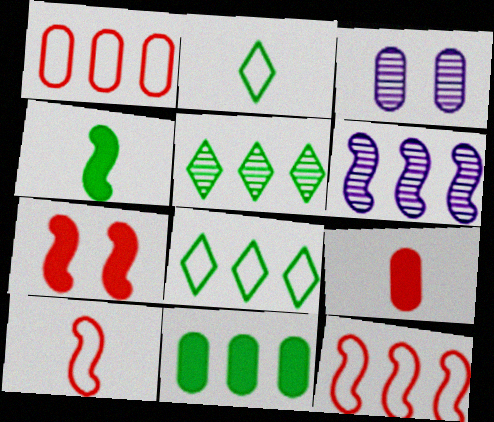[]